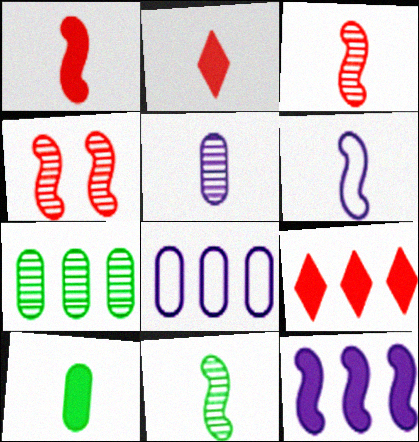[[1, 6, 11]]